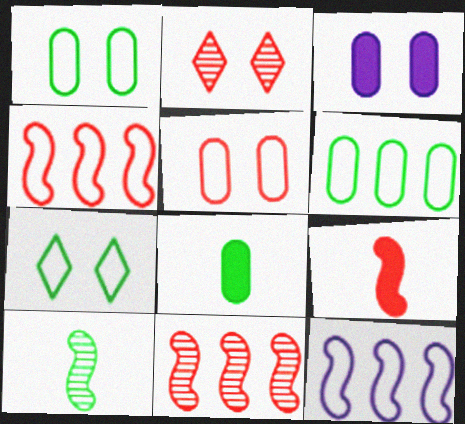[[2, 8, 12]]